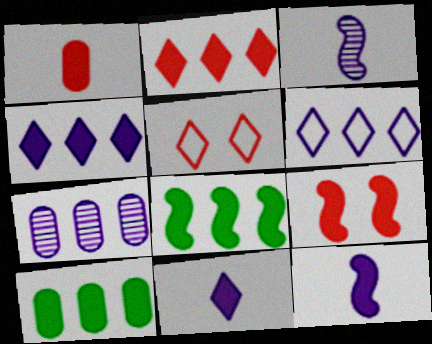[[1, 2, 9], 
[3, 5, 10], 
[8, 9, 12], 
[9, 10, 11]]